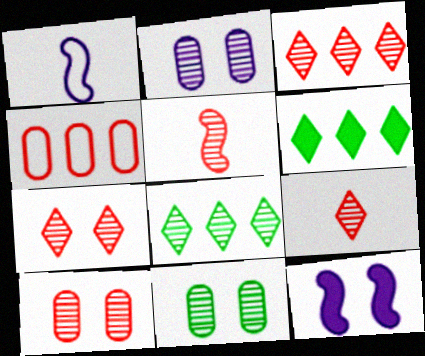[[1, 6, 10], 
[2, 5, 8], 
[2, 10, 11], 
[3, 5, 10], 
[3, 7, 9]]